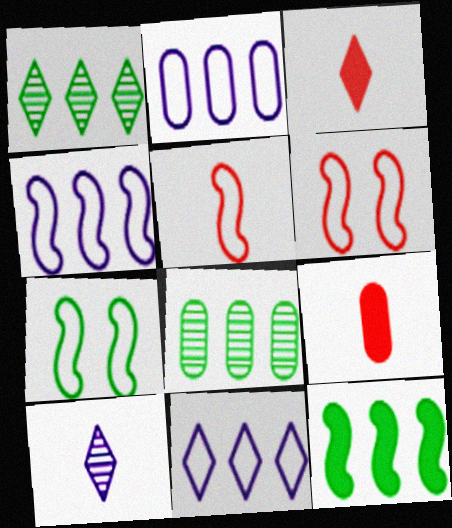[[2, 4, 11], 
[4, 5, 7]]